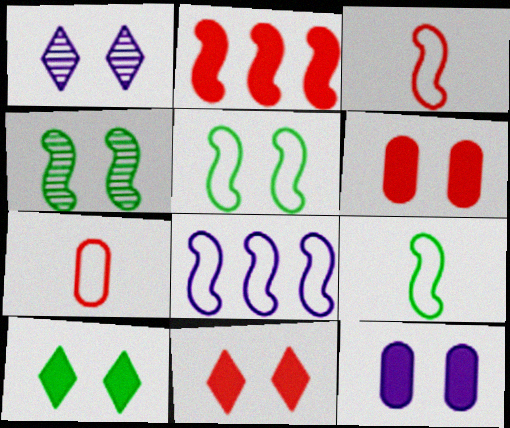[[1, 5, 6], 
[3, 5, 8]]